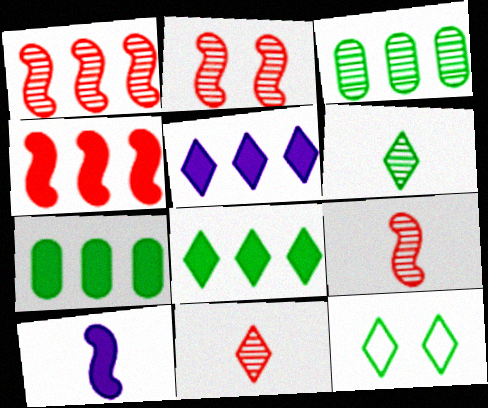[[1, 2, 9], 
[4, 5, 7], 
[5, 11, 12], 
[6, 8, 12]]